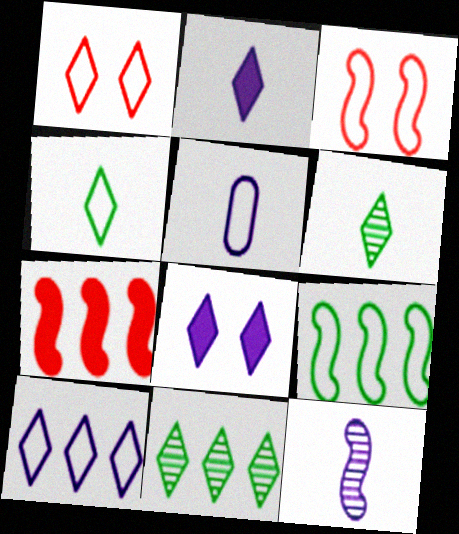[[1, 2, 11], 
[1, 4, 10], 
[1, 5, 9], 
[2, 5, 12]]